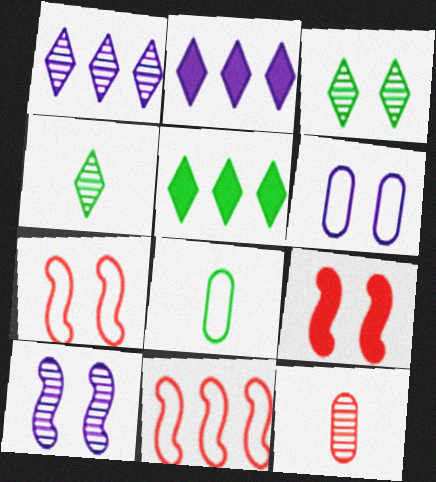[[1, 8, 9], 
[3, 6, 9]]